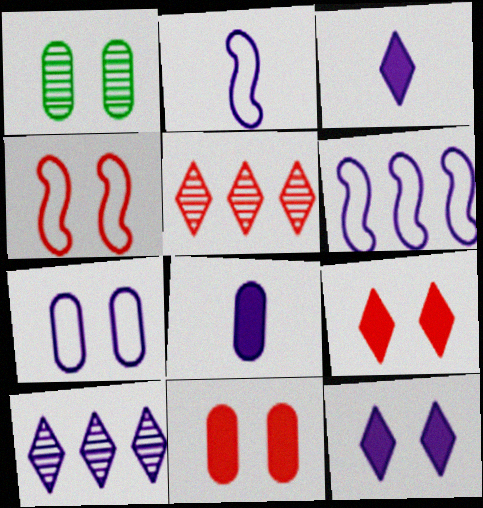[[1, 4, 12], 
[1, 7, 11]]